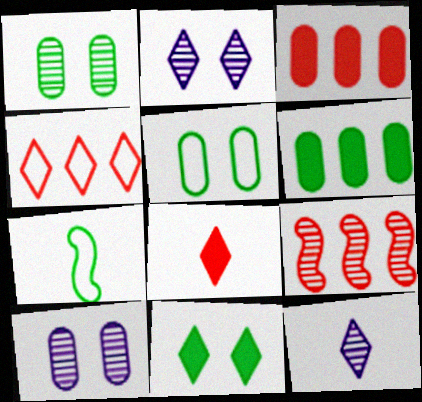[[1, 9, 12], 
[2, 3, 7], 
[3, 4, 9], 
[4, 11, 12]]